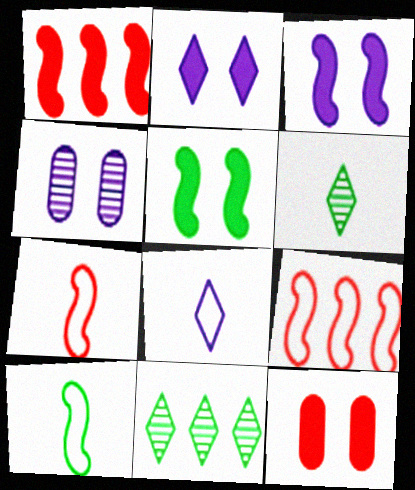[[2, 5, 12]]